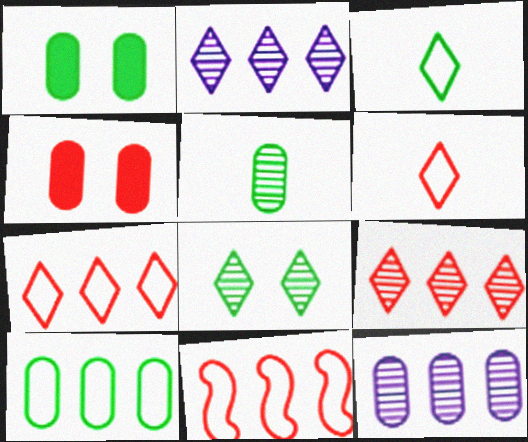[[1, 5, 10]]